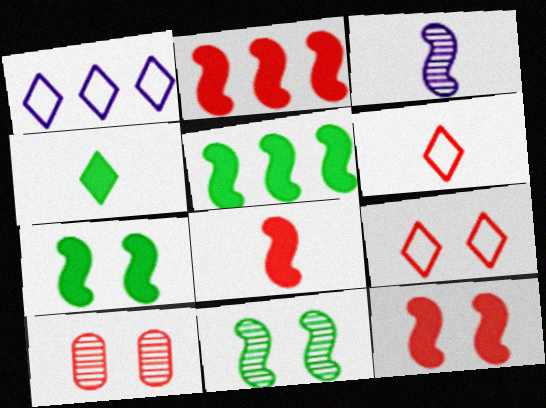[[2, 6, 10], 
[2, 8, 12], 
[9, 10, 12]]